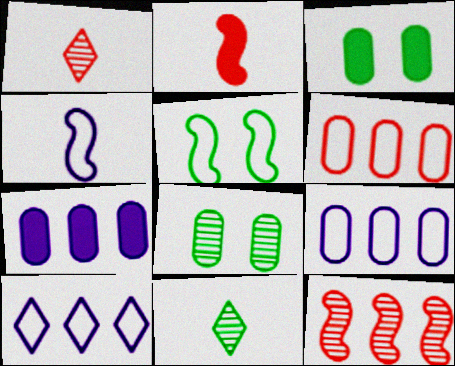[[1, 5, 7], 
[2, 8, 10]]